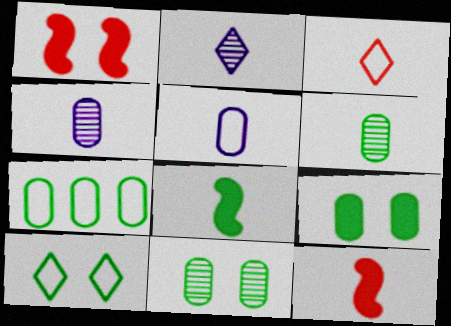[[1, 2, 7], 
[3, 4, 8], 
[6, 7, 9]]